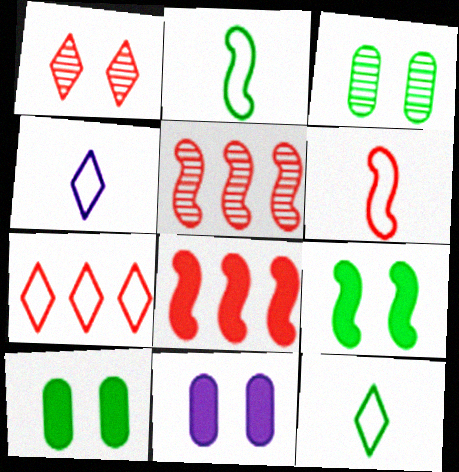[[3, 4, 8], 
[4, 5, 10], 
[5, 11, 12]]